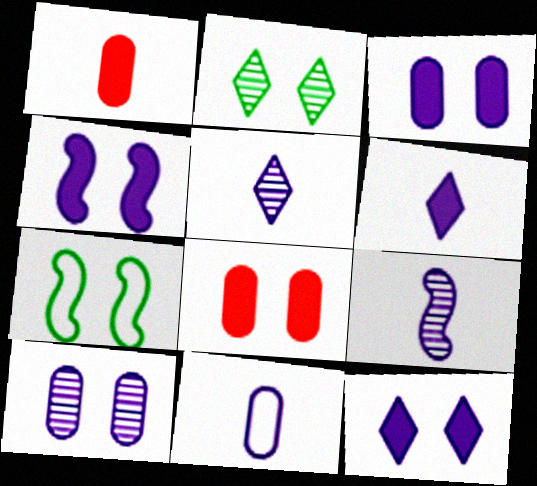[[3, 4, 12], 
[6, 9, 11]]